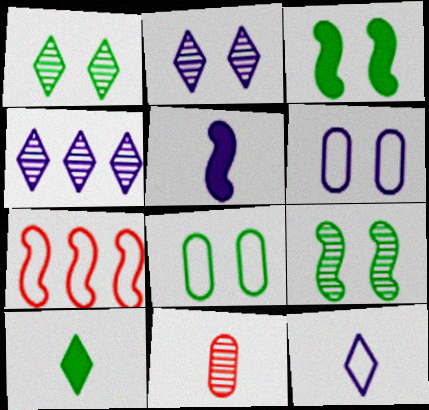[[1, 3, 8], 
[4, 5, 6], 
[4, 9, 11], 
[5, 7, 9], 
[7, 8, 12]]